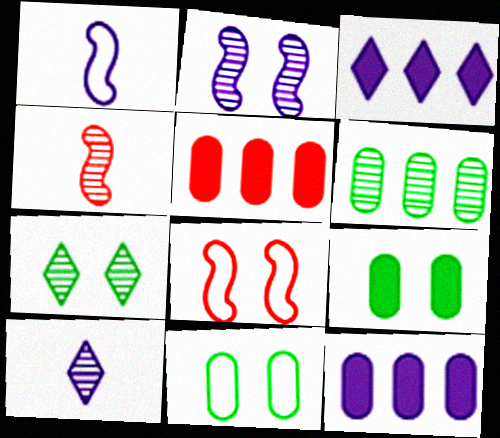[[1, 5, 7], 
[3, 4, 11]]